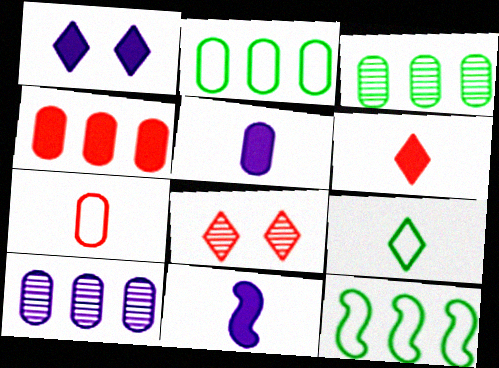[[2, 4, 10], 
[2, 8, 11], 
[5, 8, 12]]